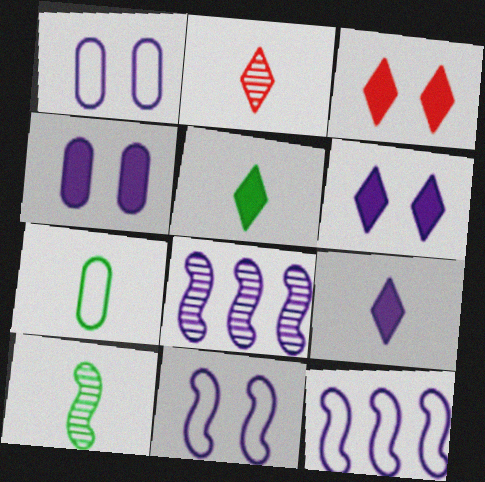[[1, 8, 9], 
[3, 7, 8], 
[5, 7, 10]]